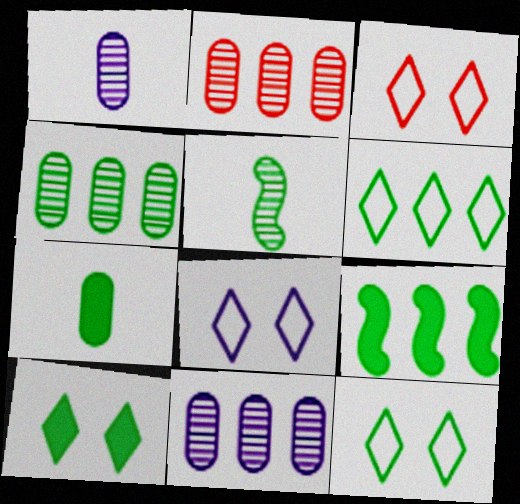[[1, 3, 9], 
[2, 4, 11], 
[3, 8, 12], 
[4, 6, 9], 
[7, 9, 10]]